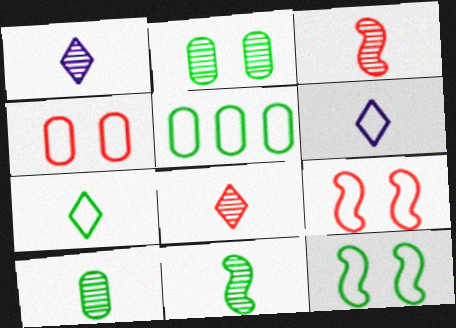[[1, 3, 10], 
[5, 6, 9], 
[5, 7, 12]]